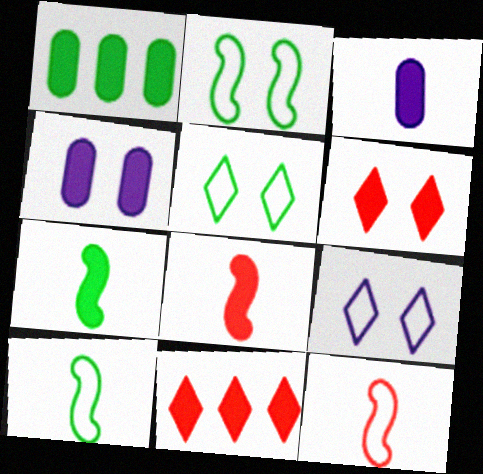[[4, 7, 11]]